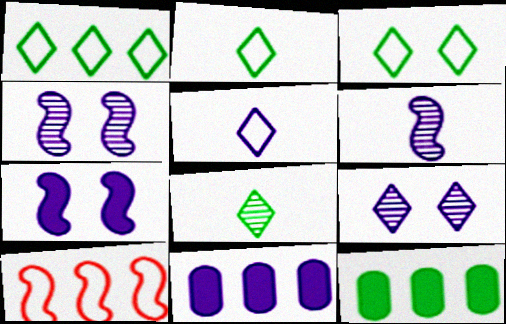[[1, 2, 3], 
[4, 5, 11]]